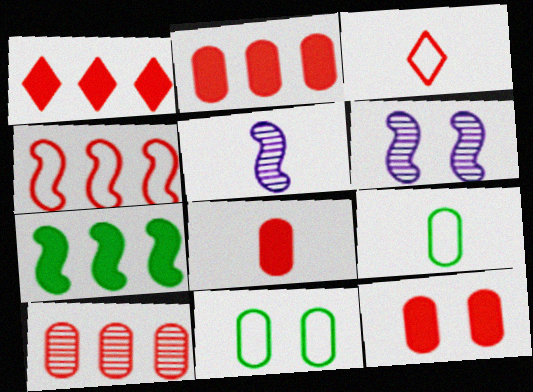[[1, 4, 10], 
[1, 5, 11], 
[1, 6, 9], 
[2, 8, 12]]